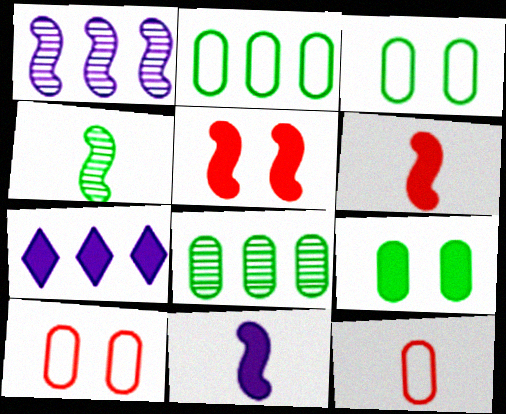[[4, 7, 10], 
[6, 7, 9]]